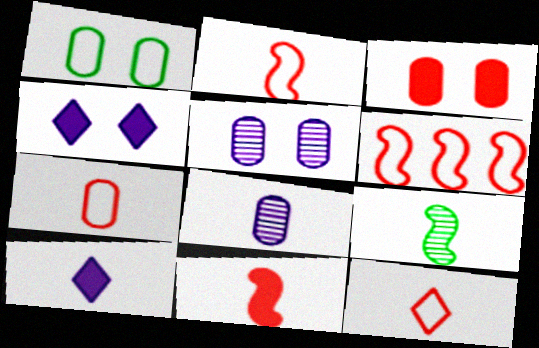[[1, 3, 5], 
[2, 7, 12], 
[7, 9, 10]]